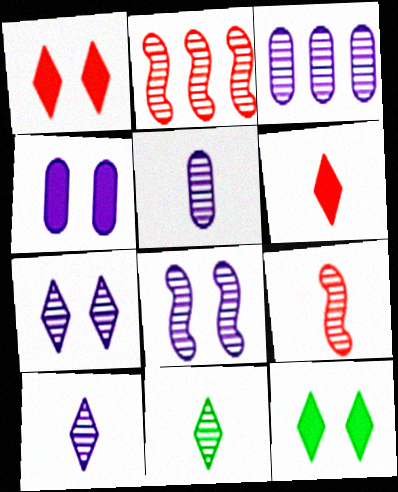[[3, 8, 10], 
[5, 9, 11]]